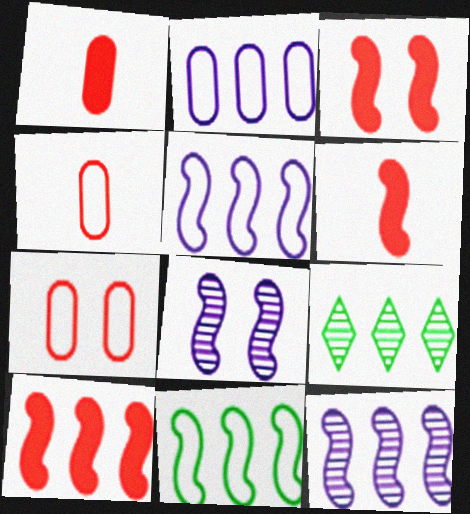[[2, 9, 10], 
[3, 6, 10], 
[6, 8, 11], 
[10, 11, 12]]